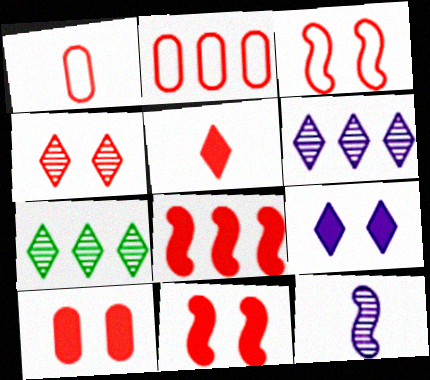[[1, 4, 8], 
[3, 4, 10], 
[5, 8, 10]]